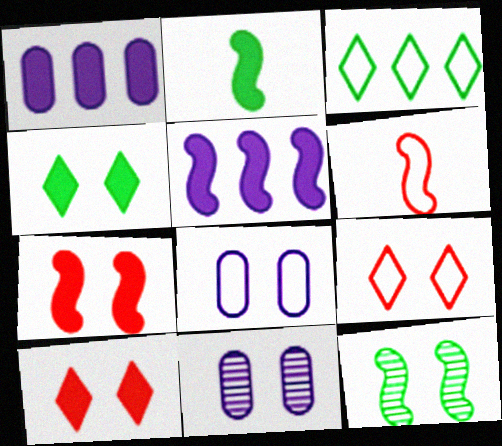[[1, 2, 10], 
[2, 5, 7], 
[3, 6, 8], 
[5, 6, 12], 
[8, 10, 12]]